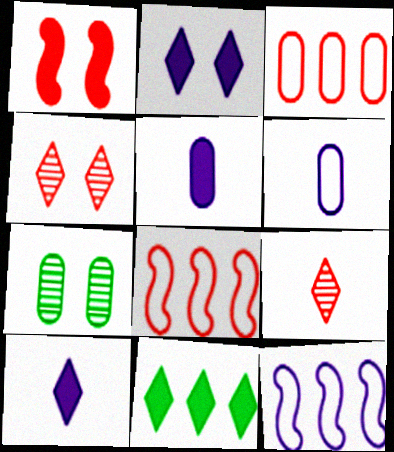[[1, 3, 9], 
[1, 5, 11], 
[3, 5, 7], 
[7, 8, 10]]